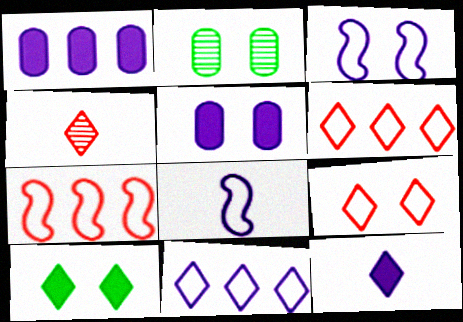[[2, 7, 12], 
[4, 10, 11]]